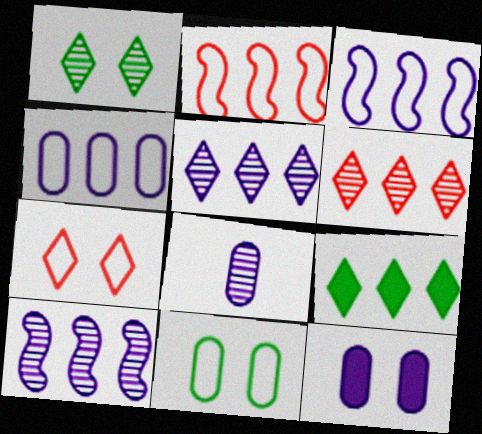[[4, 8, 12]]